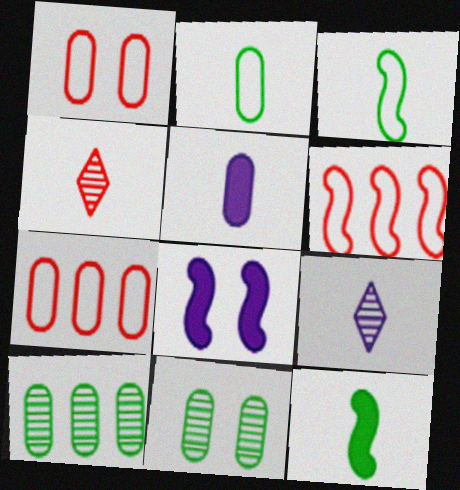[[1, 5, 10], 
[3, 4, 5], 
[5, 7, 11]]